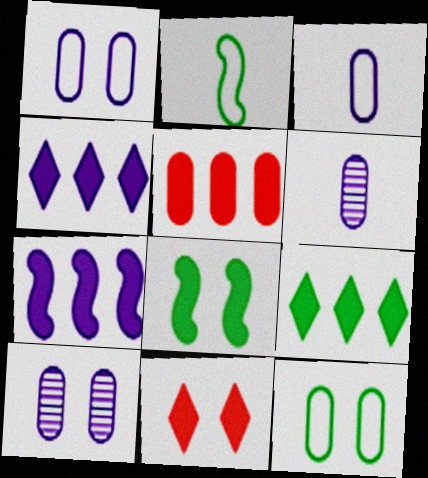[[5, 6, 12], 
[5, 7, 9]]